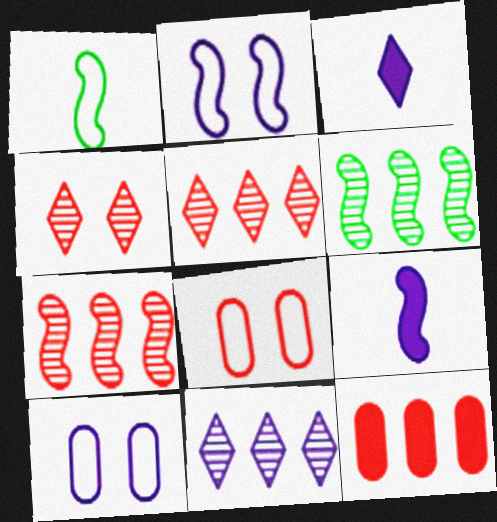[[3, 6, 8], 
[9, 10, 11]]